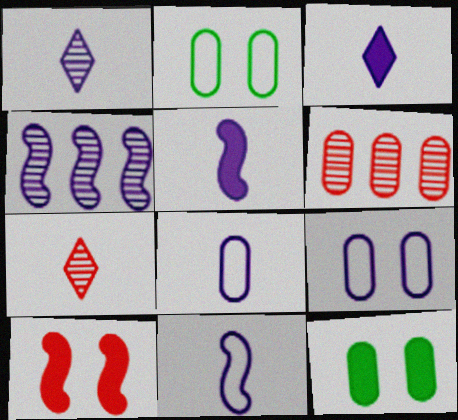[[1, 5, 8], 
[3, 4, 9], 
[6, 8, 12]]